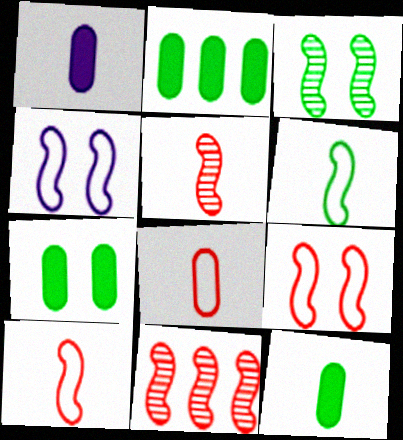[[2, 7, 12]]